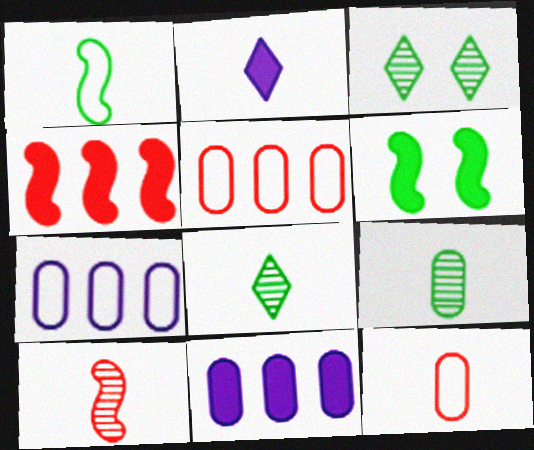[]